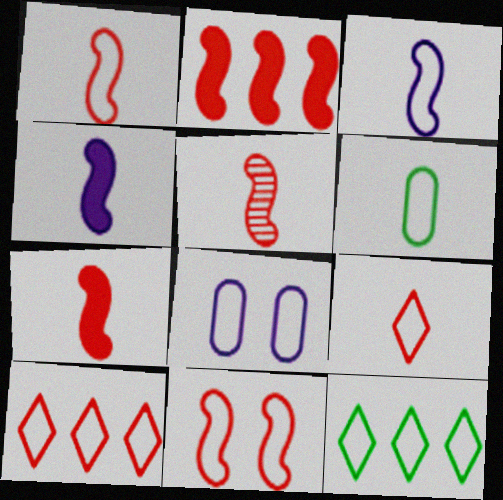[[1, 5, 7], 
[1, 8, 12], 
[2, 5, 11], 
[3, 6, 9]]